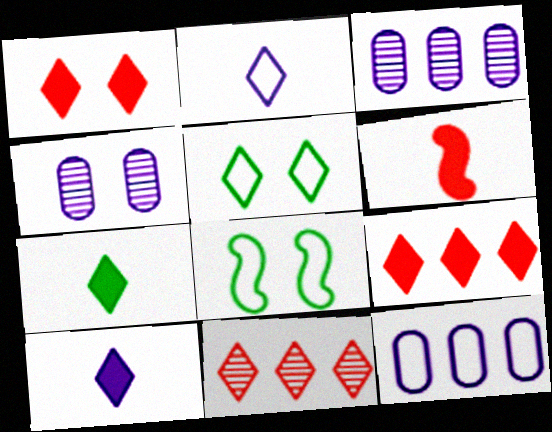[[1, 4, 8], 
[3, 5, 6], 
[5, 10, 11]]